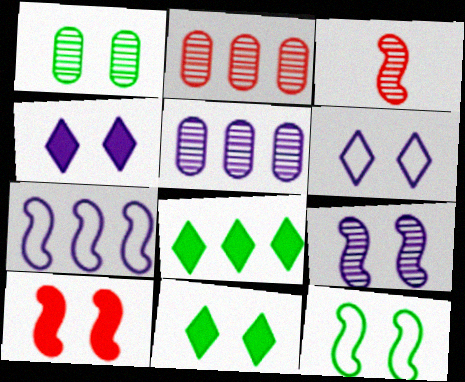[[1, 6, 10], 
[1, 11, 12], 
[2, 7, 8], 
[9, 10, 12]]